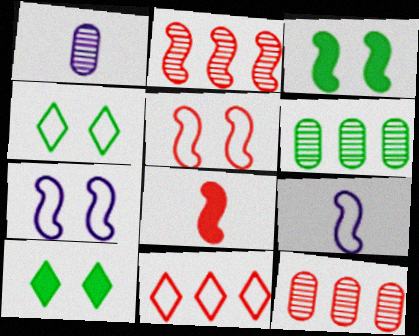[[1, 3, 11], 
[2, 3, 9], 
[2, 5, 8], 
[9, 10, 12]]